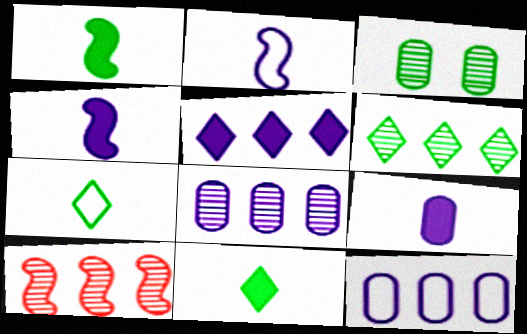[[6, 8, 10]]